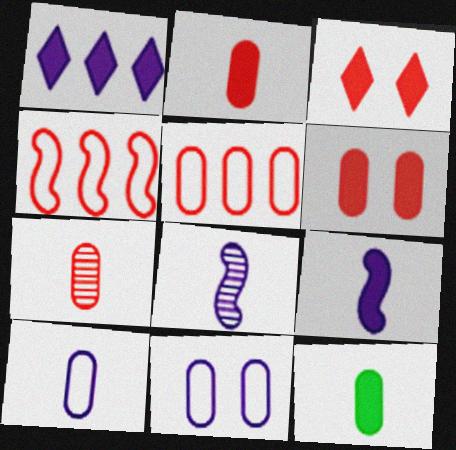[[1, 8, 11], 
[3, 4, 7], 
[5, 6, 7], 
[7, 10, 12]]